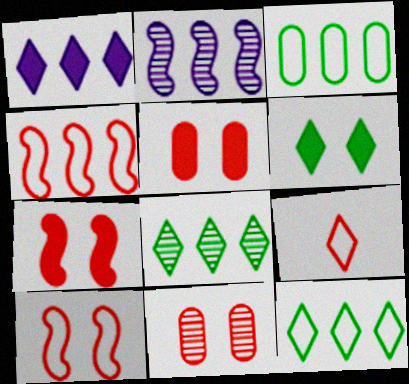[]